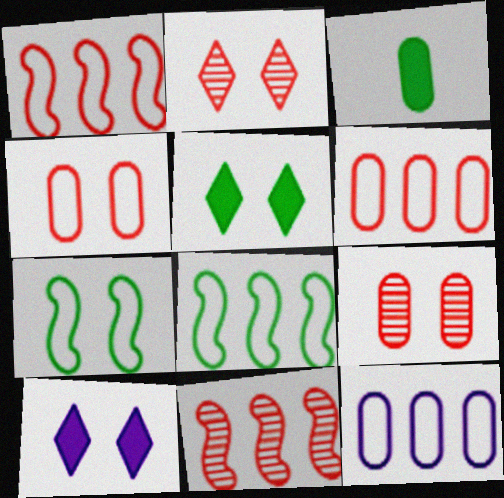[[3, 9, 12], 
[7, 9, 10]]